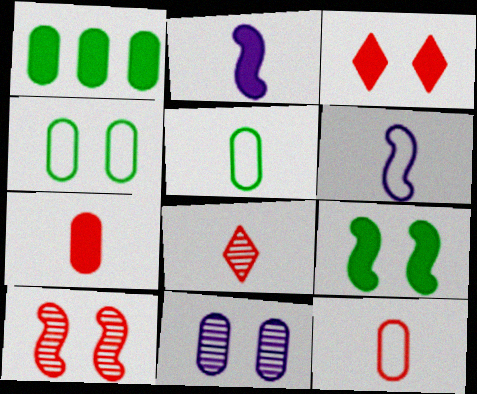[[1, 2, 3], 
[1, 11, 12], 
[2, 5, 8]]